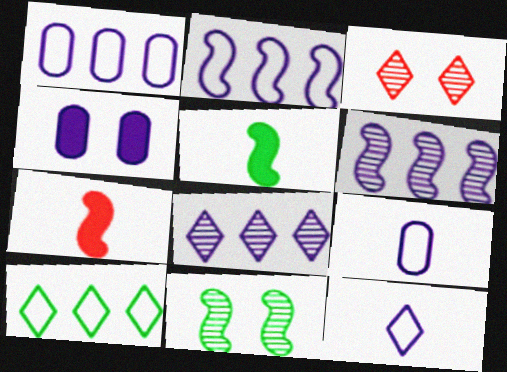[[1, 3, 5], 
[2, 7, 11], 
[4, 6, 12]]